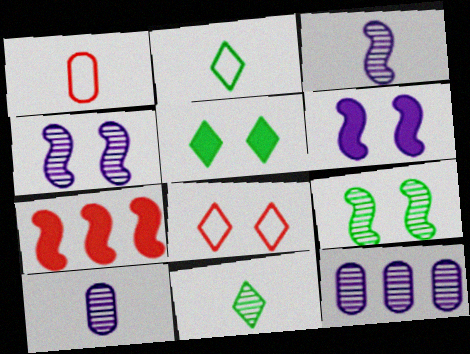[]